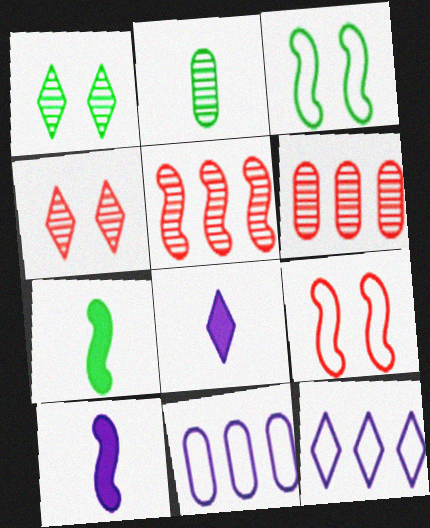[[3, 5, 10], 
[3, 6, 8], 
[4, 7, 11]]